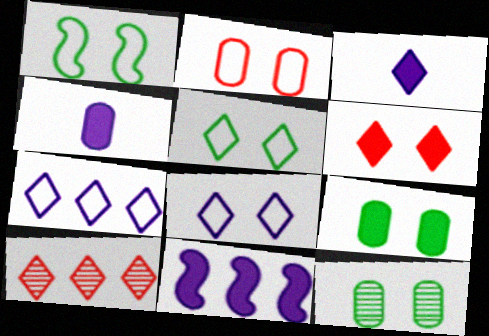[[1, 2, 8], 
[1, 4, 10], 
[3, 5, 10]]